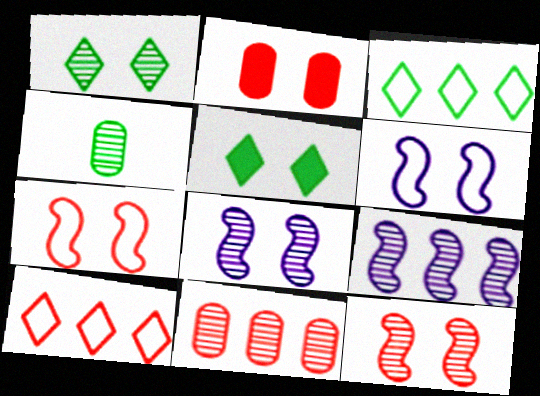[[1, 2, 6]]